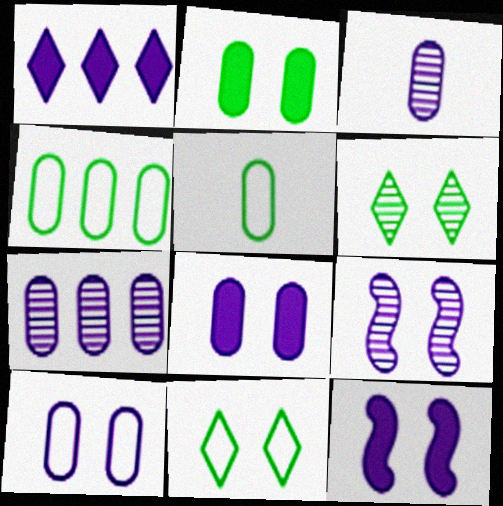[]